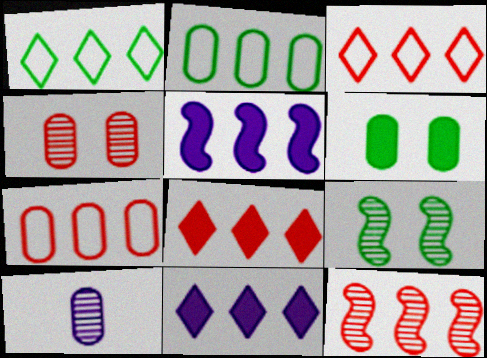[[2, 11, 12], 
[6, 7, 10], 
[7, 8, 12]]